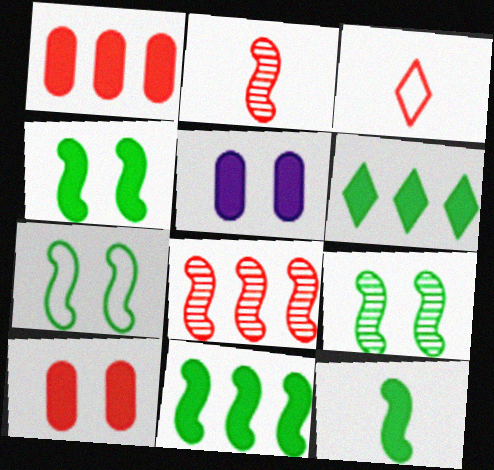[[3, 8, 10], 
[4, 7, 9], 
[4, 11, 12]]